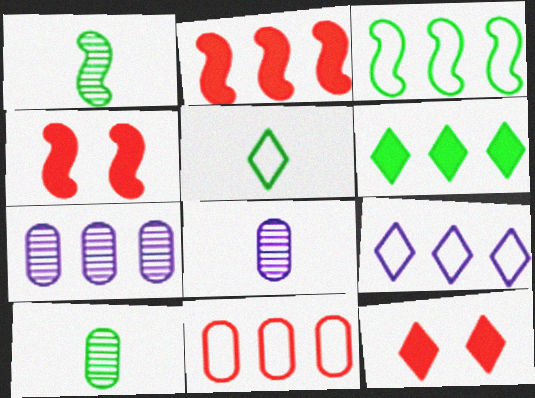[[3, 8, 12], 
[3, 9, 11], 
[4, 5, 7], 
[4, 9, 10]]